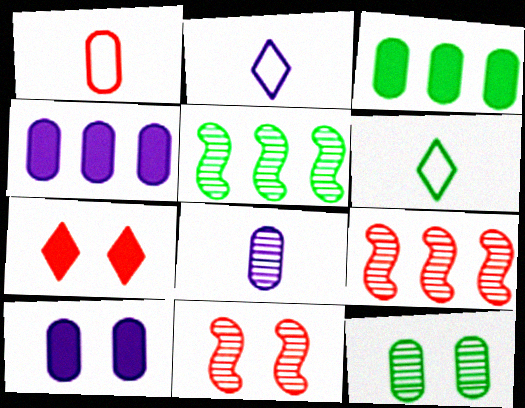[[1, 4, 12], 
[1, 7, 9], 
[2, 3, 11], 
[4, 6, 11], 
[6, 9, 10]]